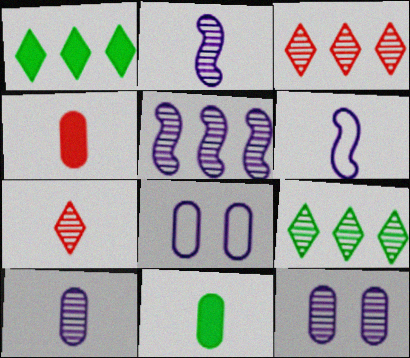[[6, 7, 11]]